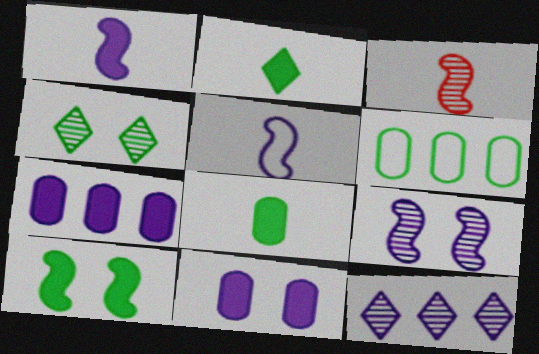[[5, 11, 12]]